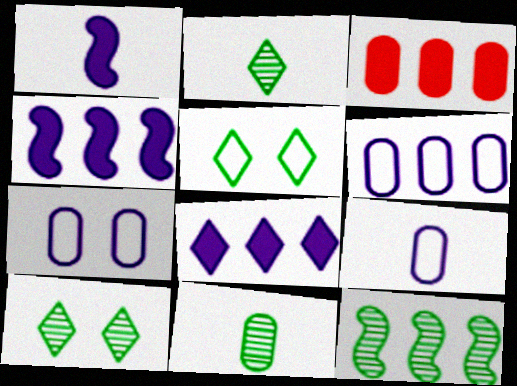[[3, 7, 11], 
[6, 7, 9], 
[10, 11, 12]]